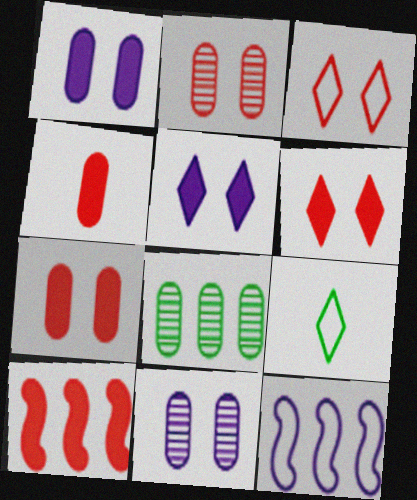[[4, 6, 10], 
[9, 10, 11]]